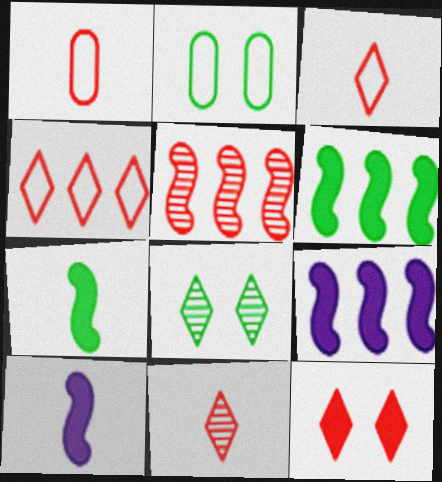[[1, 5, 12], 
[1, 8, 9], 
[2, 9, 11], 
[4, 11, 12]]